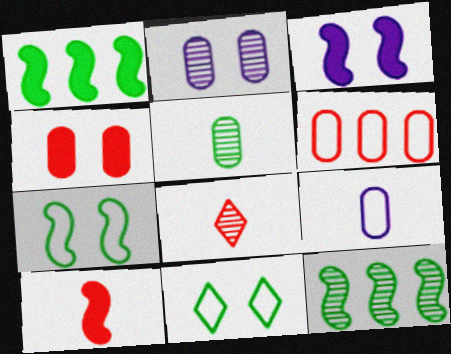[[1, 3, 10], 
[1, 5, 11], 
[2, 8, 12]]